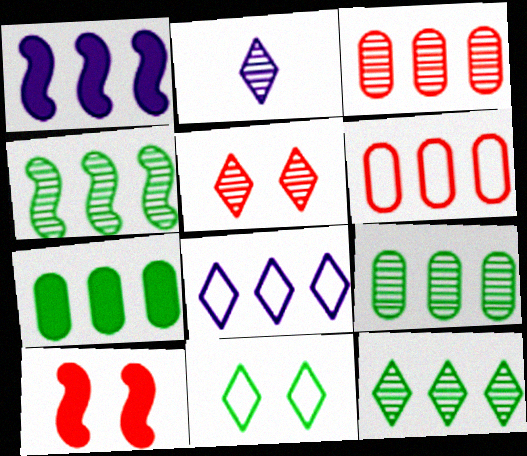[[1, 6, 12], 
[2, 5, 12], 
[4, 9, 12]]